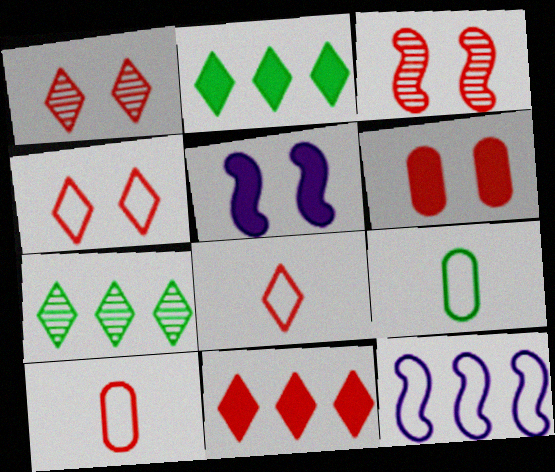[[1, 8, 11], 
[3, 4, 6], 
[3, 10, 11], 
[4, 9, 12], 
[5, 7, 10]]